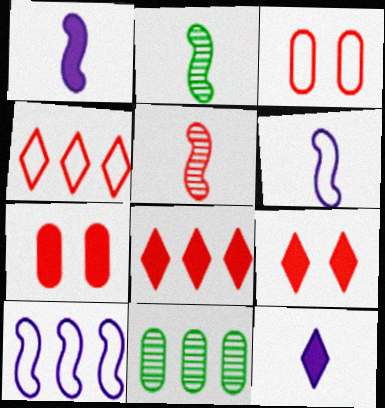[[3, 5, 8], 
[4, 5, 7], 
[6, 9, 11], 
[8, 10, 11]]